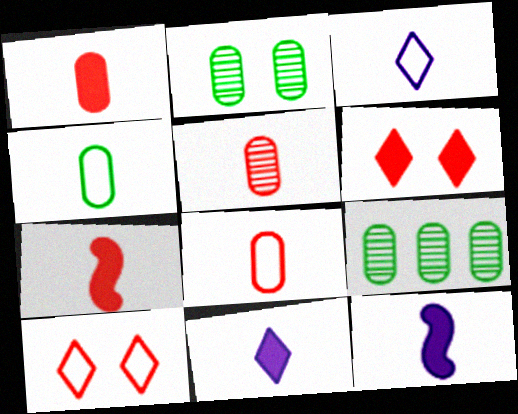[[1, 5, 8], 
[9, 10, 12]]